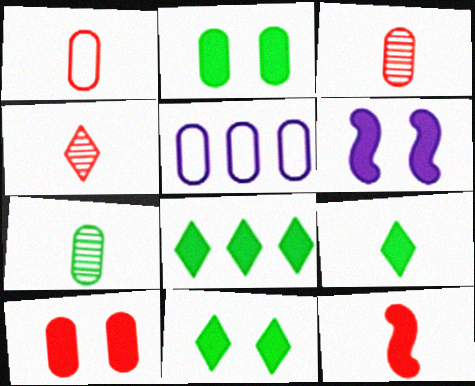[[1, 4, 12], 
[2, 3, 5], 
[5, 7, 10], 
[6, 10, 11], 
[8, 9, 11]]